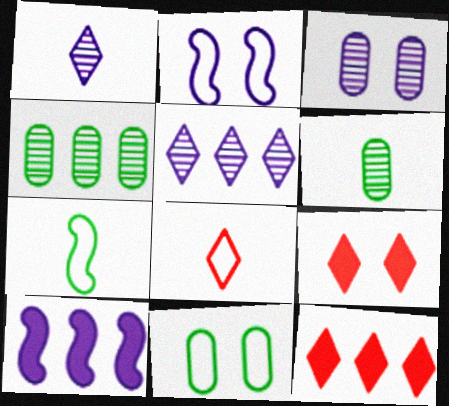[[2, 6, 12], 
[3, 7, 12]]